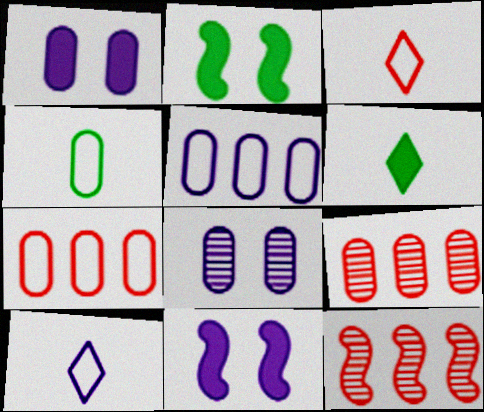[[1, 4, 9], 
[2, 9, 10]]